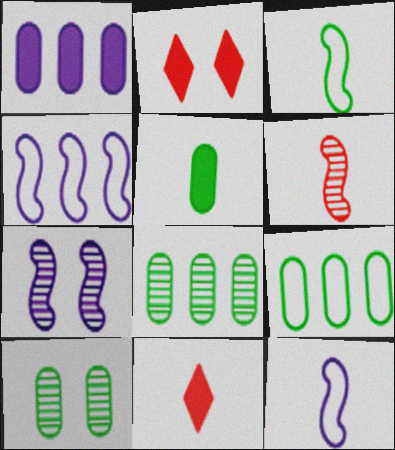[[2, 8, 12], 
[4, 10, 11], 
[5, 9, 10], 
[7, 9, 11]]